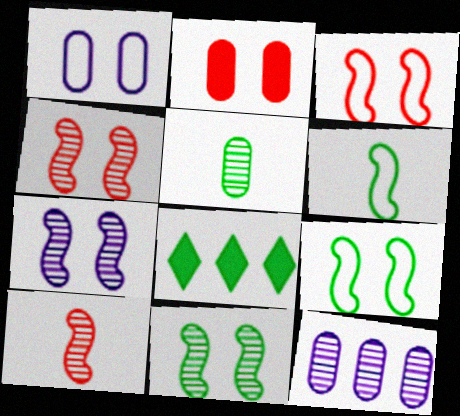[[1, 8, 10], 
[4, 7, 11], 
[5, 8, 9]]